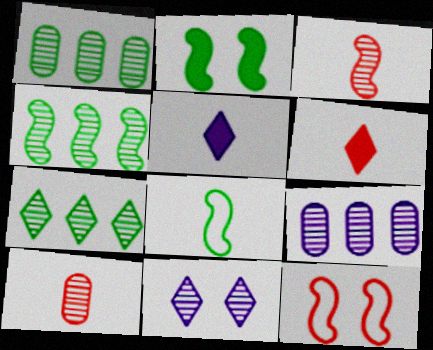[[1, 3, 11], 
[1, 4, 7], 
[1, 5, 12], 
[2, 4, 8], 
[4, 10, 11], 
[5, 8, 10]]